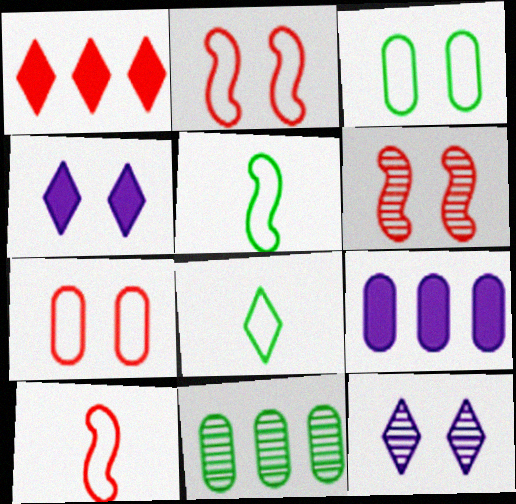[[1, 8, 12], 
[3, 4, 6], 
[4, 10, 11], 
[6, 8, 9]]